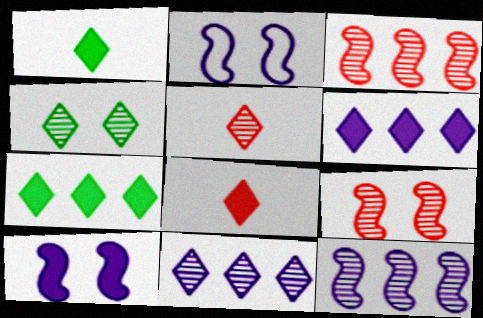[[4, 5, 11]]